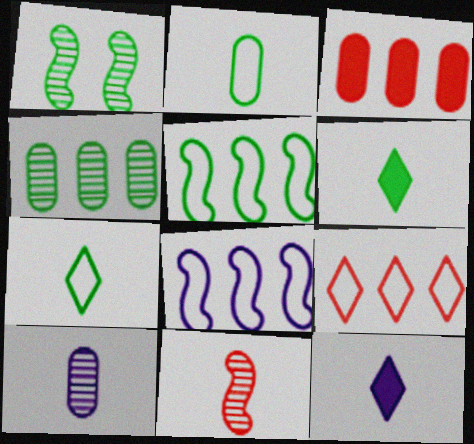[[2, 11, 12]]